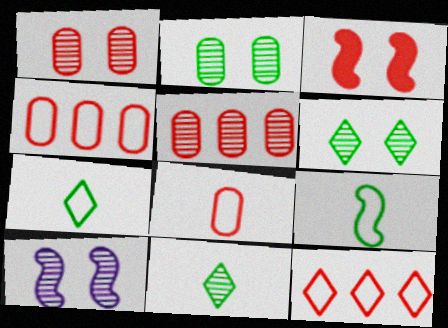[[1, 6, 10], 
[5, 10, 11]]